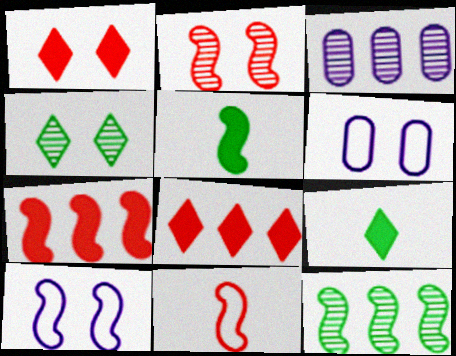[[2, 7, 11]]